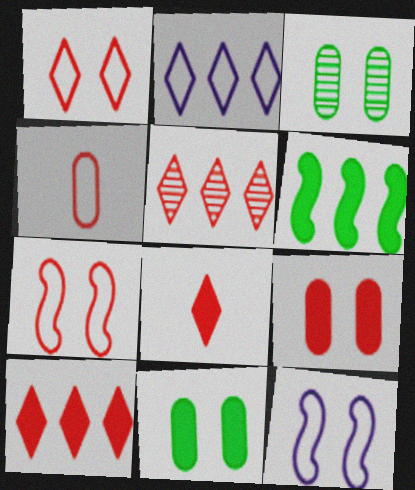[[1, 5, 8]]